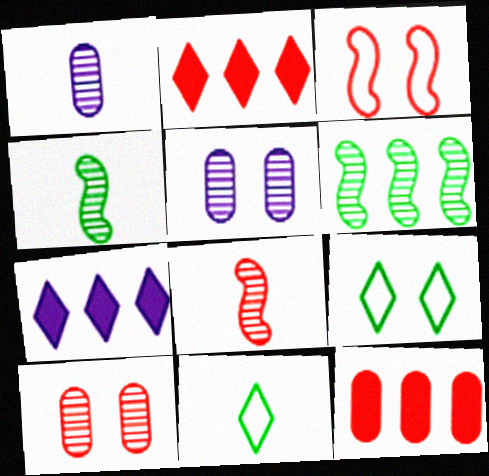[]